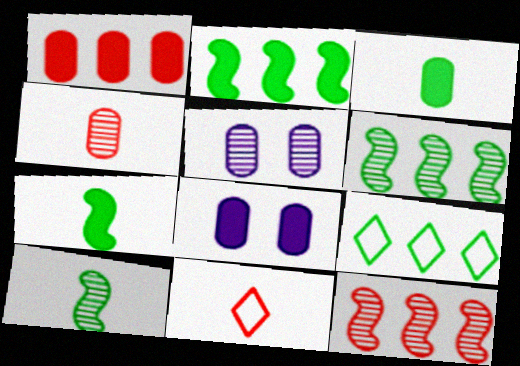[[1, 3, 8], 
[2, 5, 11], 
[6, 8, 11]]